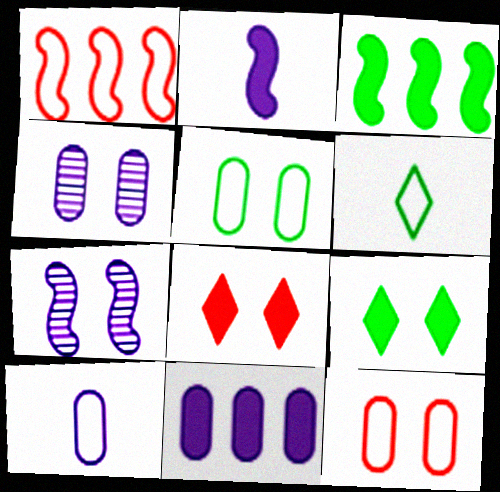[[4, 10, 11], 
[5, 7, 8], 
[7, 9, 12]]